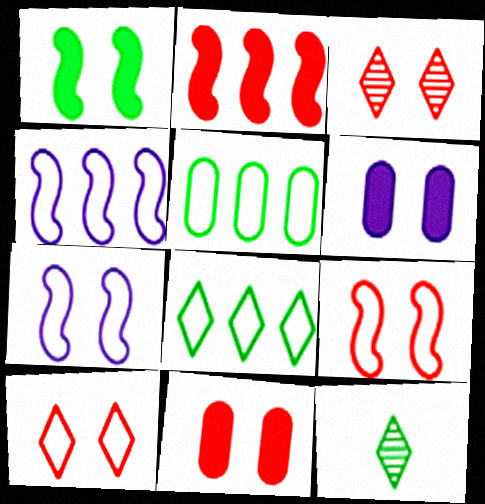[[1, 5, 12], 
[3, 9, 11], 
[4, 11, 12]]